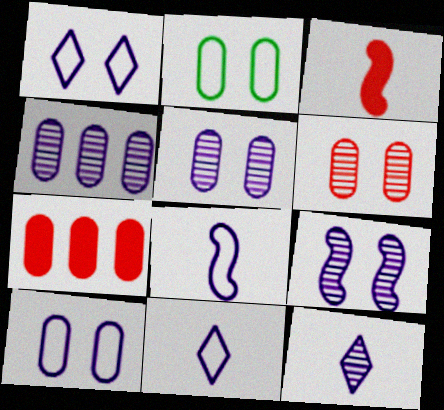[[4, 9, 12]]